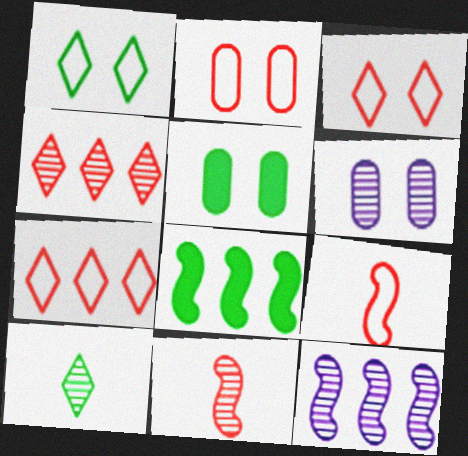[[2, 5, 6], 
[2, 7, 9]]